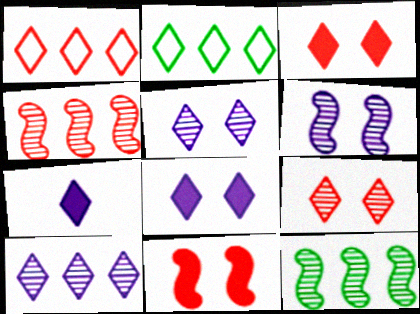[[2, 7, 9]]